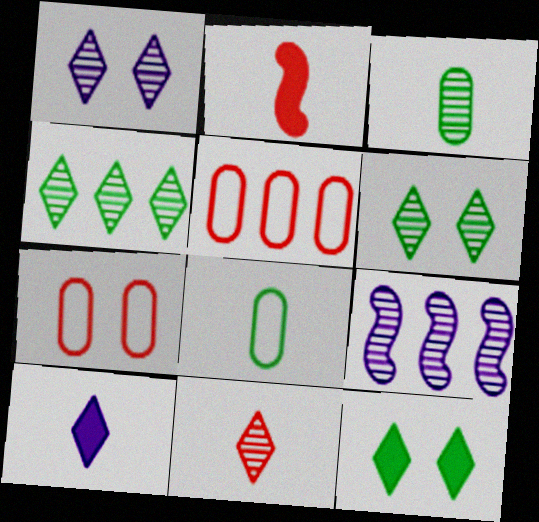[[1, 4, 11]]